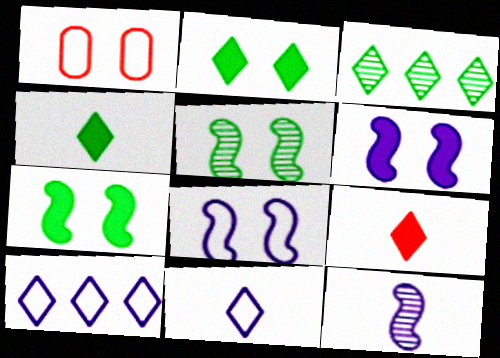[]